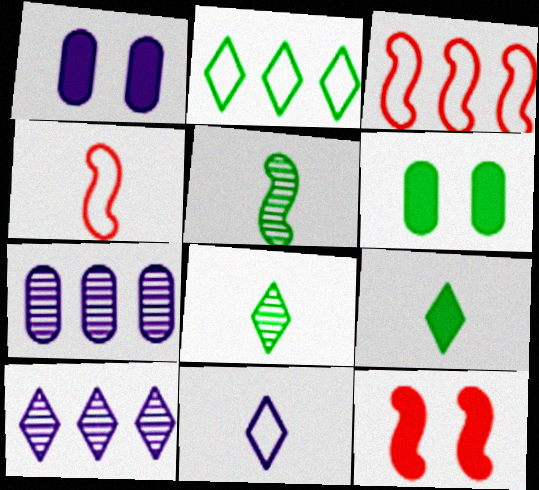[[1, 3, 8], 
[2, 5, 6], 
[4, 6, 10]]